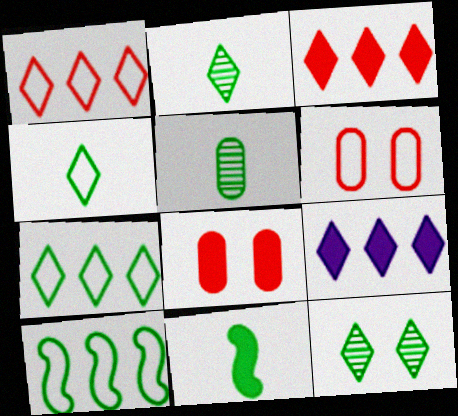[[4, 5, 11], 
[8, 9, 11]]